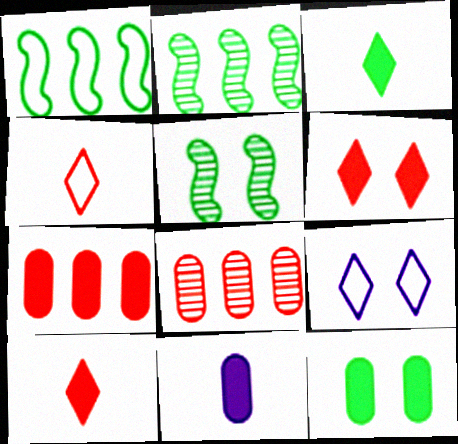[[7, 11, 12]]